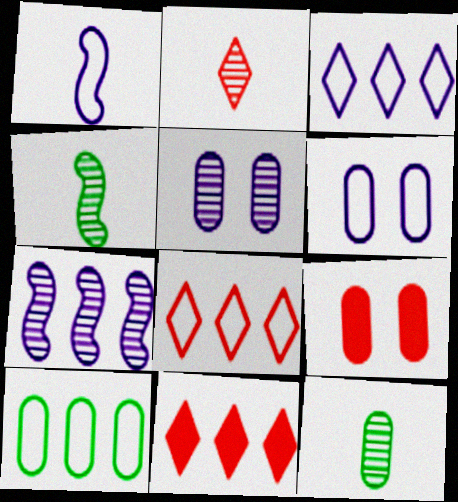[[1, 3, 6], 
[3, 4, 9], 
[4, 6, 11], 
[7, 10, 11]]